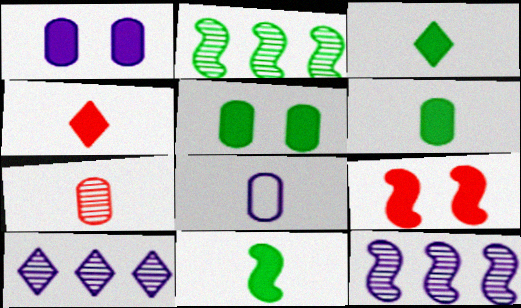[[3, 6, 11], 
[6, 7, 8]]